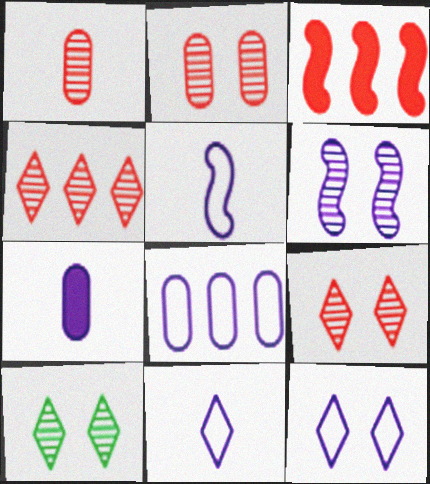[[2, 6, 10], 
[5, 8, 12]]